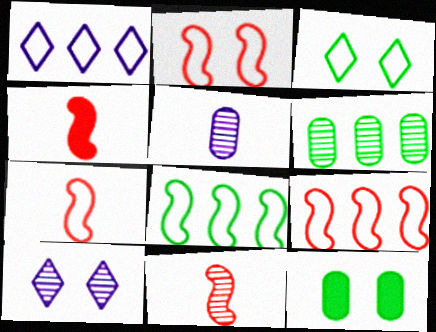[[1, 11, 12], 
[2, 7, 9], 
[2, 10, 12], 
[4, 7, 11], 
[6, 10, 11]]